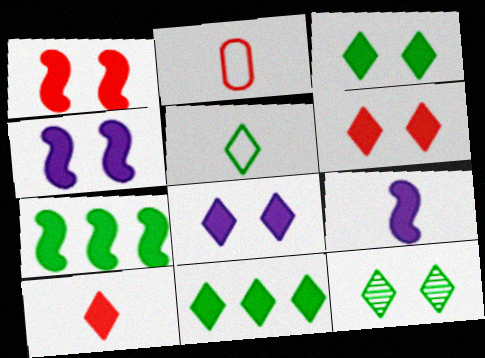[[1, 7, 9], 
[3, 6, 8], 
[5, 11, 12], 
[8, 10, 11]]